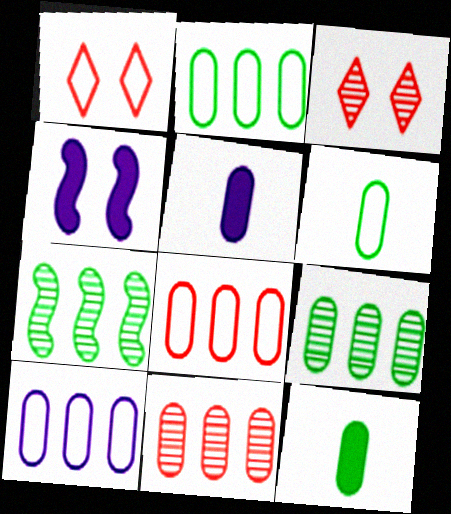[[1, 5, 7], 
[2, 8, 10]]